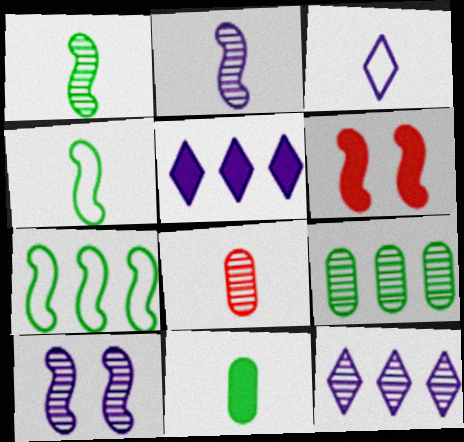[[2, 6, 7], 
[3, 6, 9], 
[5, 6, 11]]